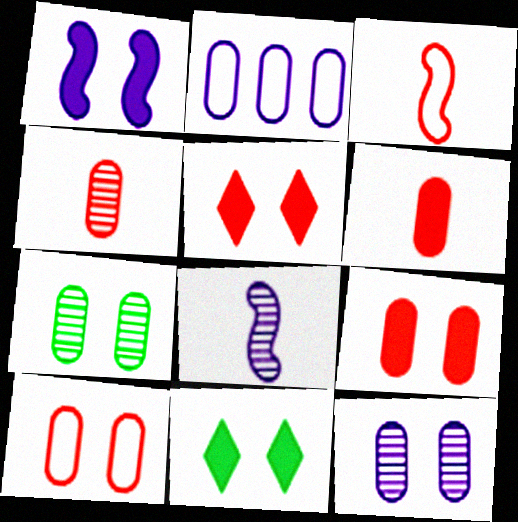[[1, 9, 11], 
[2, 6, 7]]